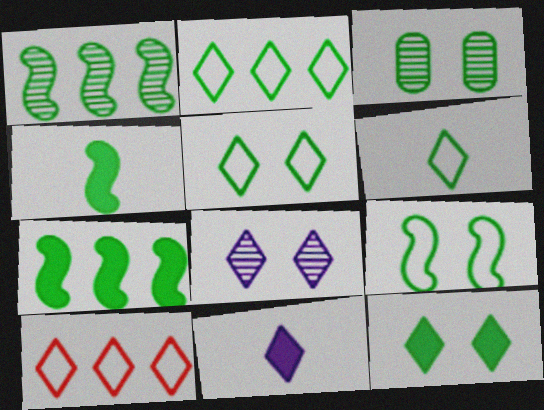[[1, 4, 9], 
[2, 3, 4], 
[2, 5, 6], 
[3, 6, 7], 
[3, 9, 12]]